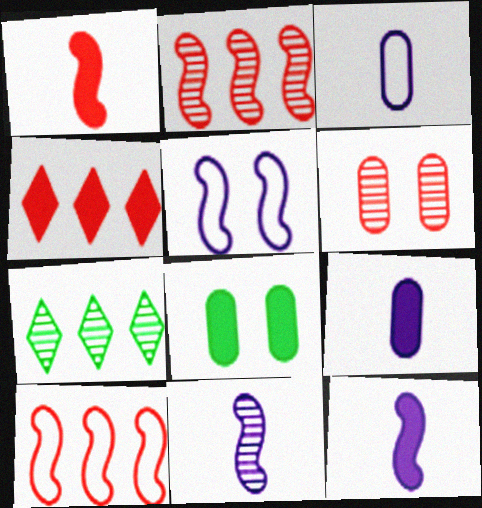[[4, 8, 12], 
[6, 7, 11]]